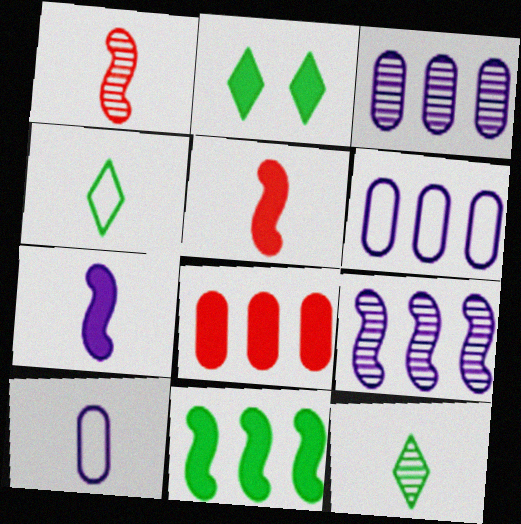[[1, 2, 6], 
[2, 7, 8], 
[5, 10, 12]]